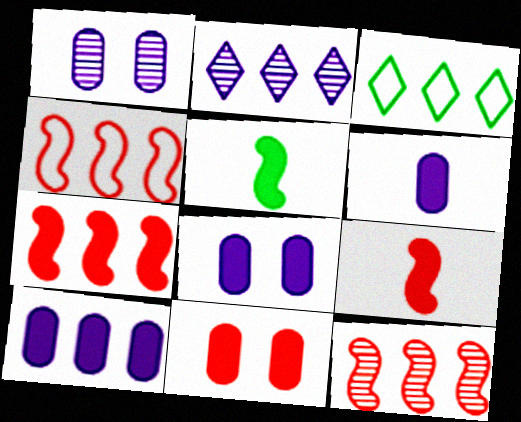[[1, 3, 9], 
[3, 10, 12], 
[4, 7, 12], 
[6, 8, 10]]